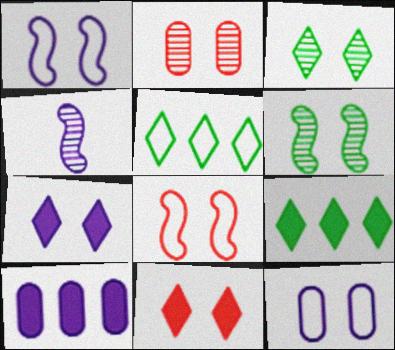[[2, 8, 11], 
[6, 11, 12]]